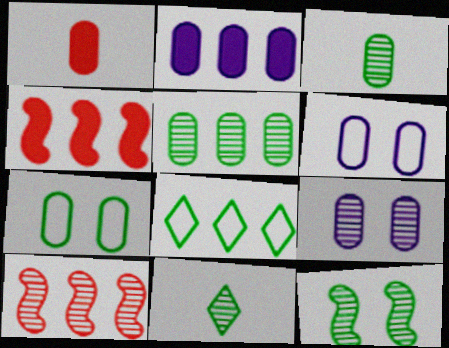[[1, 5, 6], 
[2, 8, 10], 
[4, 6, 11], 
[5, 11, 12], 
[9, 10, 11]]